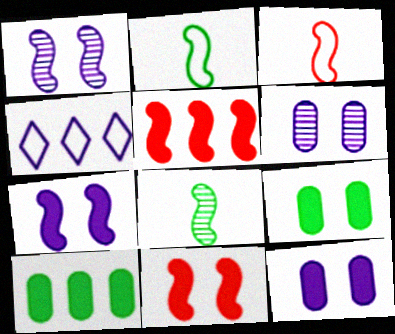[[1, 2, 5]]